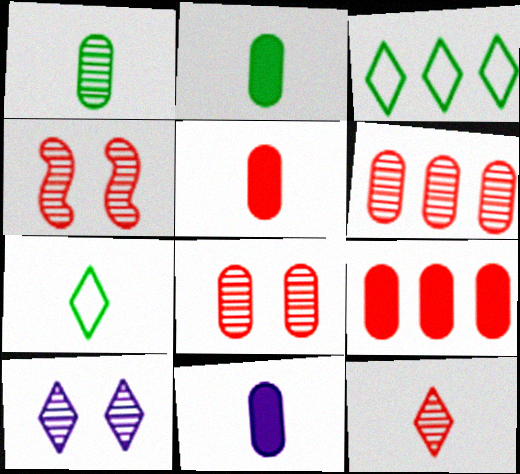[[2, 5, 11], 
[3, 4, 11], 
[4, 6, 12]]